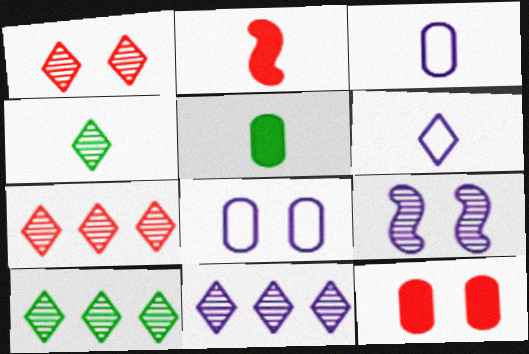[[1, 4, 11], 
[2, 3, 4], 
[2, 8, 10], 
[7, 10, 11]]